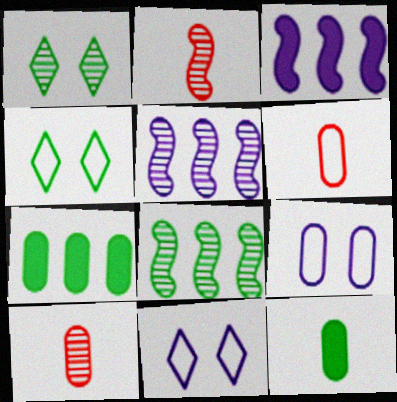[[1, 3, 6], 
[1, 5, 10], 
[2, 7, 11], 
[3, 4, 10], 
[4, 8, 12], 
[7, 9, 10]]